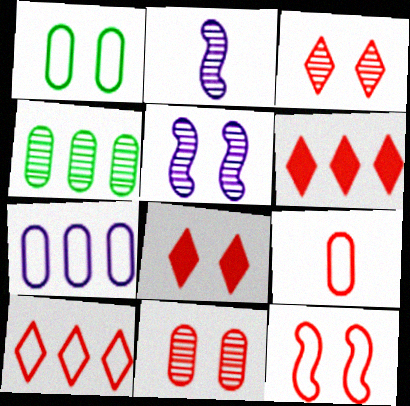[[1, 2, 6], 
[1, 5, 8], 
[1, 7, 9], 
[2, 3, 4], 
[8, 11, 12], 
[9, 10, 12]]